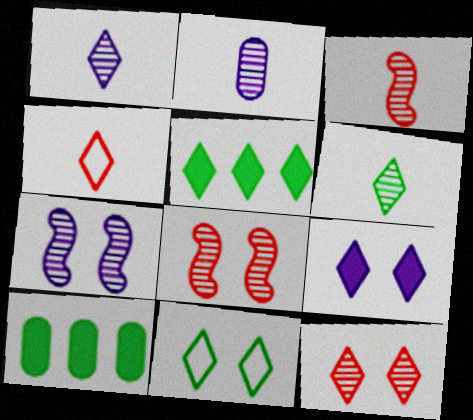[[2, 3, 6], 
[4, 7, 10], 
[5, 6, 11], 
[9, 11, 12]]